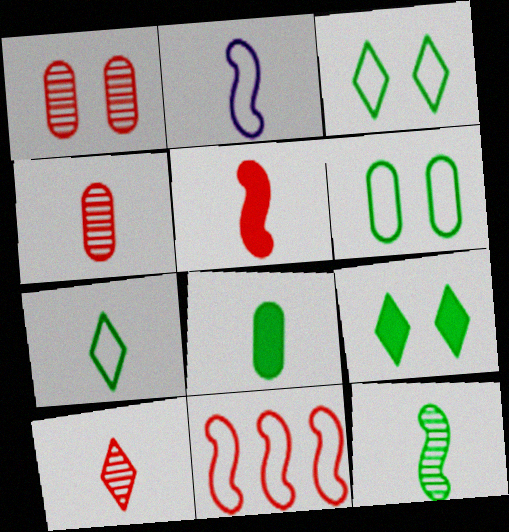[[2, 5, 12], 
[2, 8, 10], 
[7, 8, 12]]